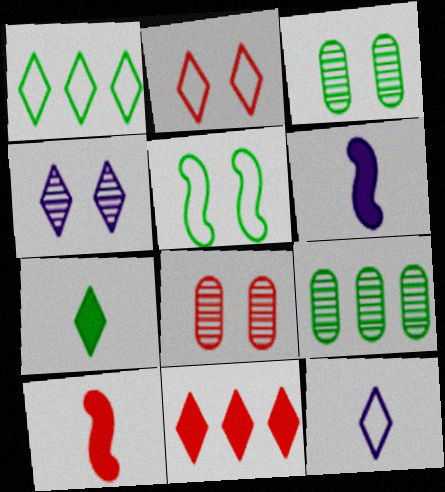[[1, 2, 12], 
[1, 6, 8], 
[2, 6, 9], 
[5, 7, 9]]